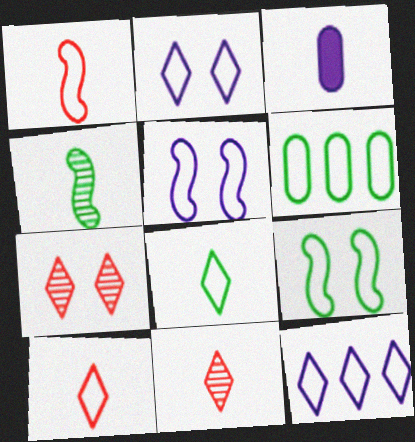[[1, 2, 6], 
[3, 4, 10], 
[5, 6, 10], 
[6, 8, 9]]